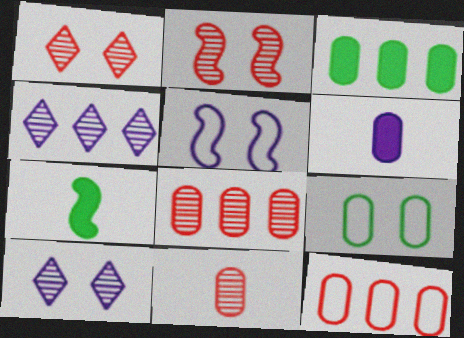[[4, 5, 6], 
[6, 8, 9], 
[7, 10, 12]]